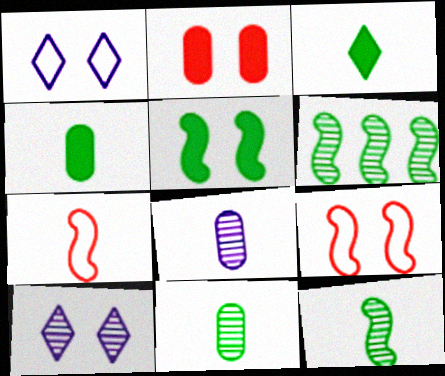[[3, 7, 8]]